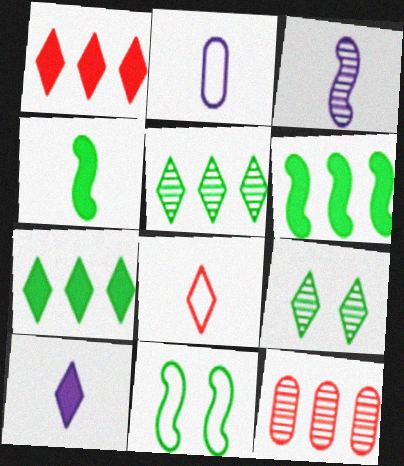[[2, 3, 10], 
[3, 9, 12], 
[10, 11, 12]]